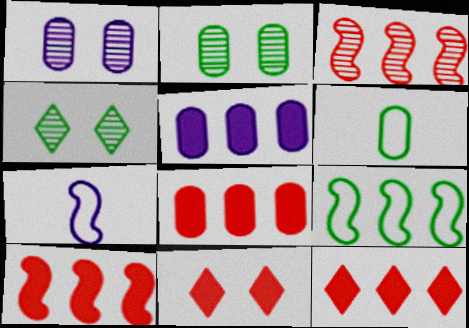[[1, 6, 8], 
[2, 7, 12], 
[4, 7, 8], 
[8, 10, 12]]